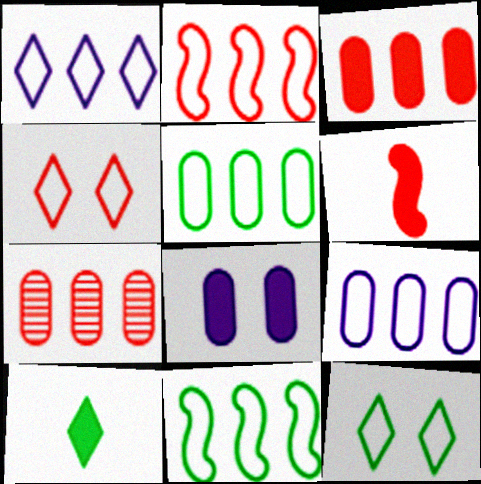[[1, 2, 5], 
[4, 6, 7]]